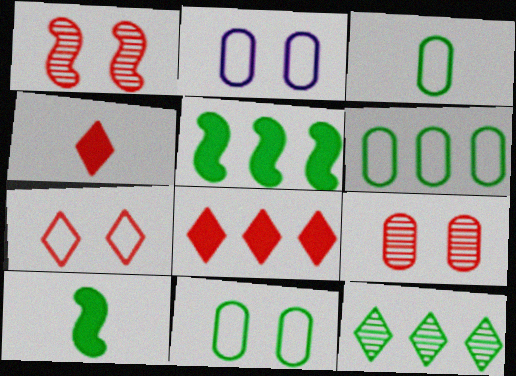[[3, 6, 11], 
[5, 6, 12], 
[10, 11, 12]]